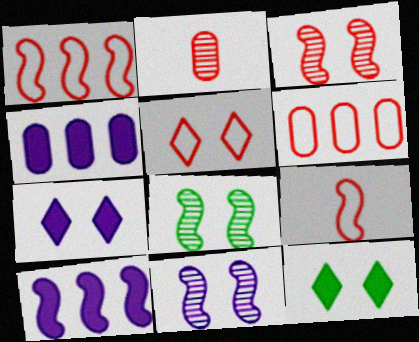[[3, 8, 11], 
[5, 6, 9], 
[8, 9, 10]]